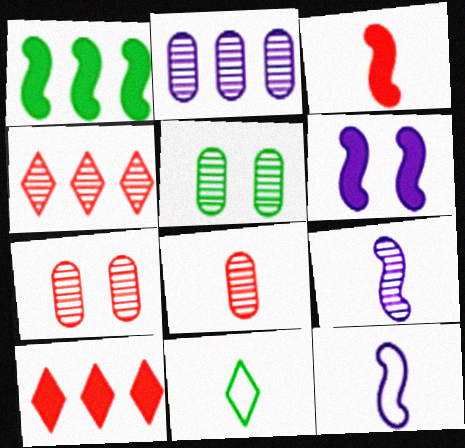[[1, 3, 6], 
[1, 5, 11], 
[2, 5, 8], 
[4, 5, 9], 
[5, 10, 12]]